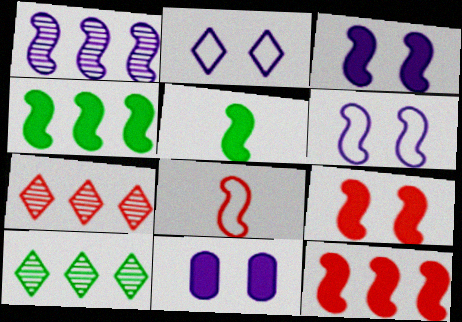[[3, 5, 12], 
[8, 10, 11]]